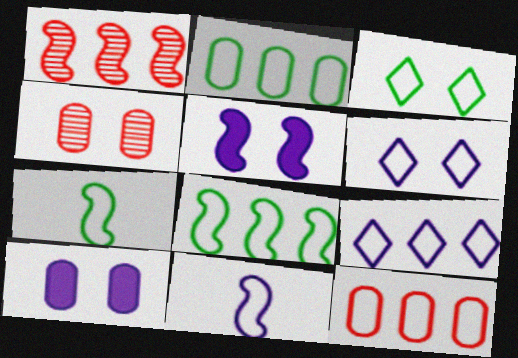[[1, 5, 7], 
[2, 3, 7], 
[3, 4, 5], 
[3, 11, 12], 
[6, 7, 12], 
[8, 9, 12]]